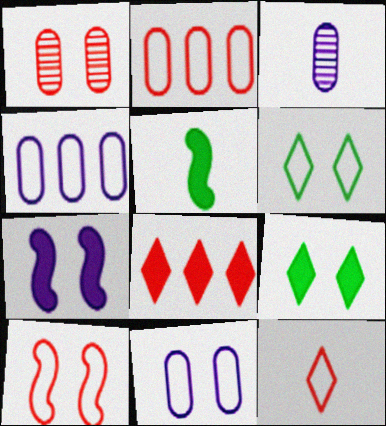[[1, 6, 7], 
[2, 10, 12], 
[3, 5, 12], 
[6, 10, 11]]